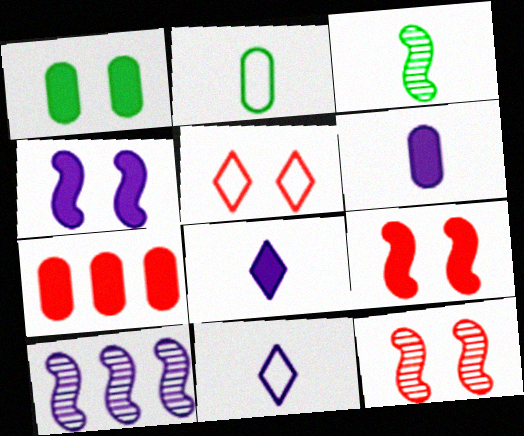[[1, 6, 7], 
[3, 10, 12]]